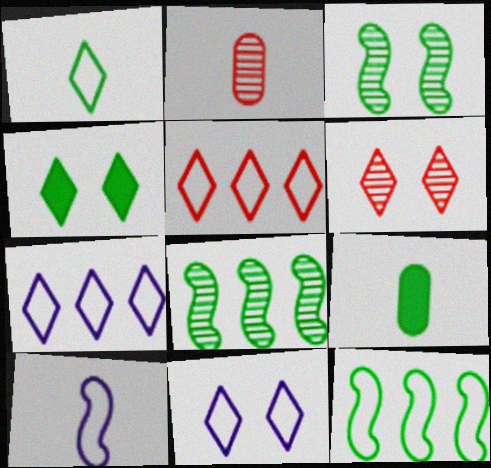[[1, 5, 11], 
[4, 6, 11]]